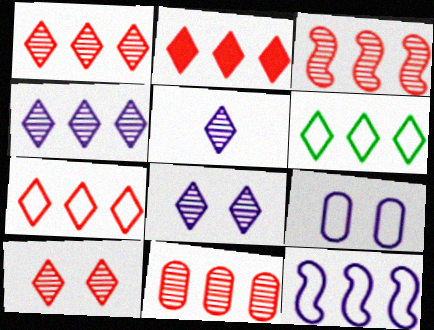[[1, 2, 7], 
[1, 3, 11], 
[2, 4, 6], 
[4, 5, 8]]